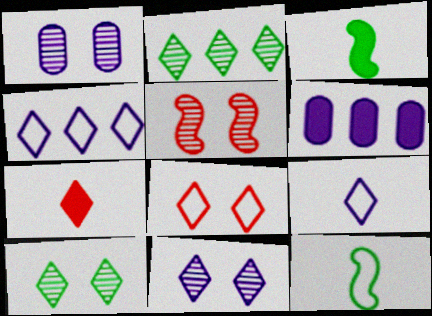[[1, 5, 10], 
[4, 7, 10]]